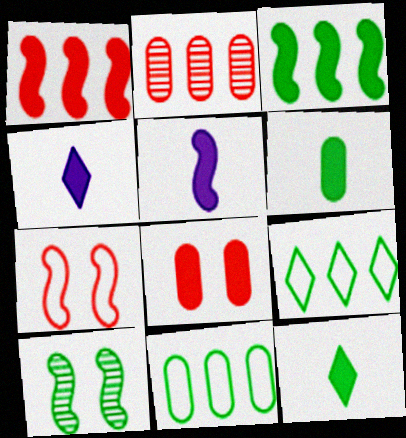[[3, 4, 8], 
[6, 9, 10], 
[10, 11, 12]]